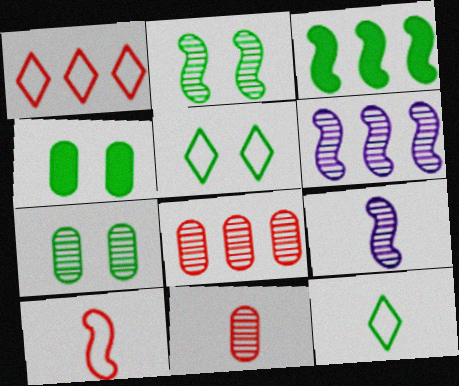[[1, 4, 9], 
[2, 4, 5], 
[3, 7, 12]]